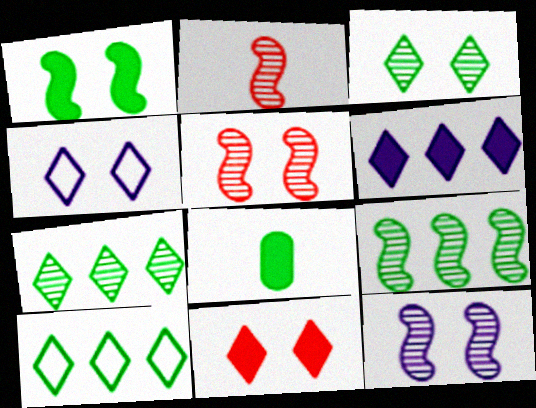[[2, 9, 12], 
[3, 4, 11]]